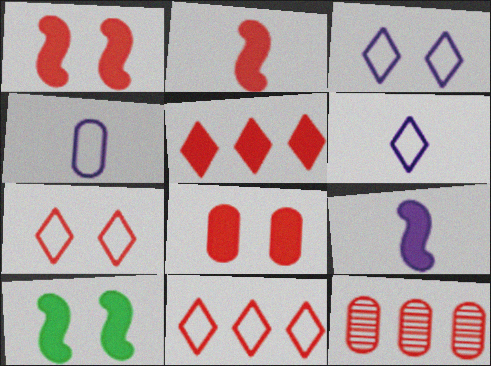[[2, 5, 8], 
[2, 7, 12], 
[6, 10, 12]]